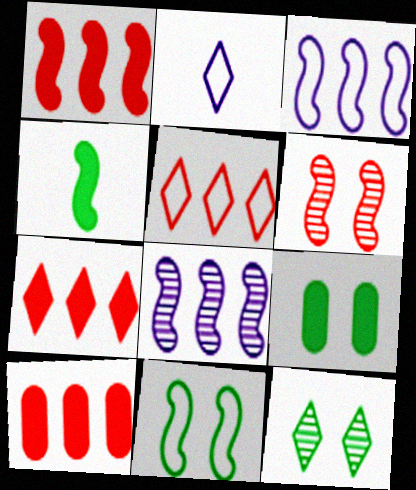[[1, 7, 10], 
[2, 7, 12], 
[3, 4, 6], 
[9, 11, 12]]